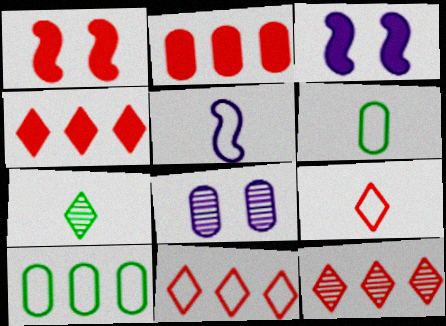[[2, 6, 8], 
[3, 6, 12], 
[4, 11, 12], 
[5, 6, 9]]